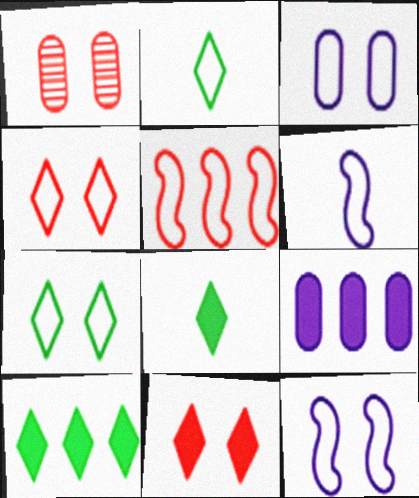[[1, 6, 10], 
[2, 3, 5]]